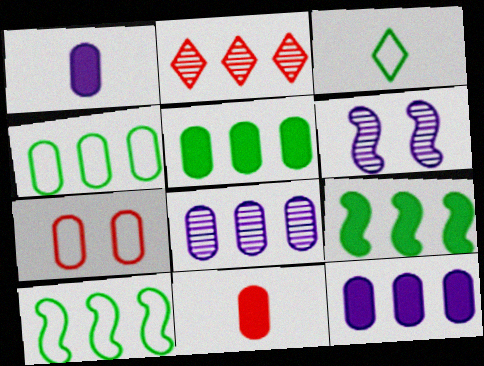[[2, 10, 12]]